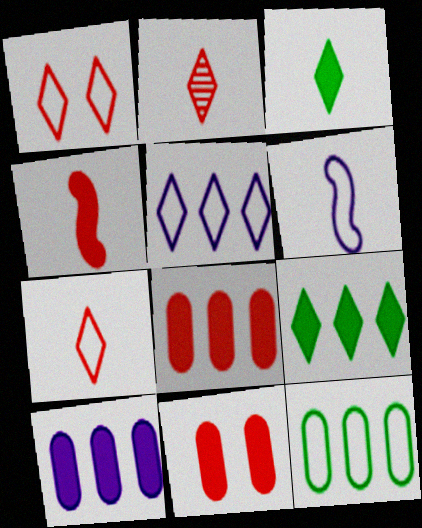[[1, 6, 12]]